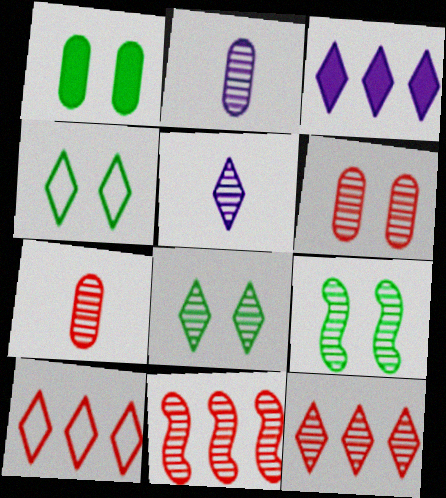[[1, 4, 9], 
[2, 8, 11], 
[2, 9, 12], 
[5, 8, 12]]